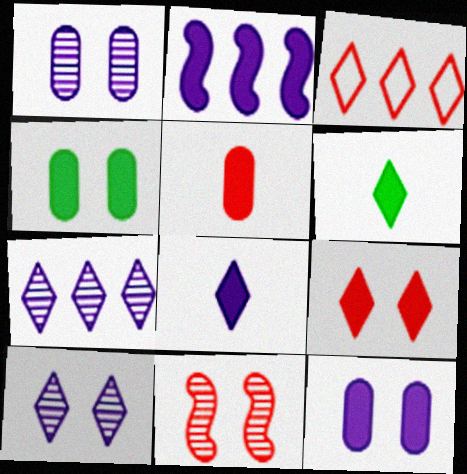[[2, 8, 12], 
[3, 5, 11], 
[3, 6, 10]]